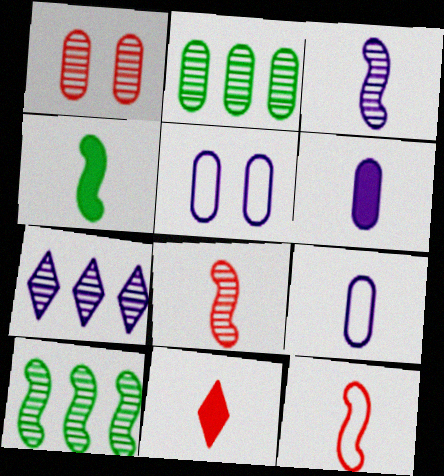[[3, 4, 12], 
[4, 6, 11], 
[5, 10, 11]]